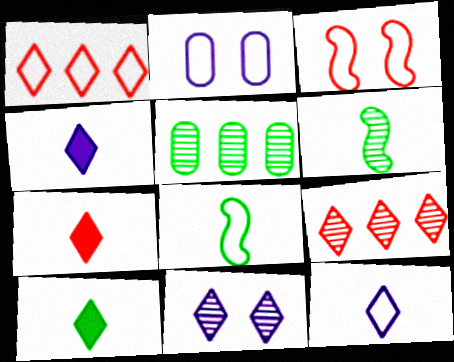[[1, 2, 8], 
[1, 10, 11], 
[3, 4, 5], 
[4, 7, 10]]